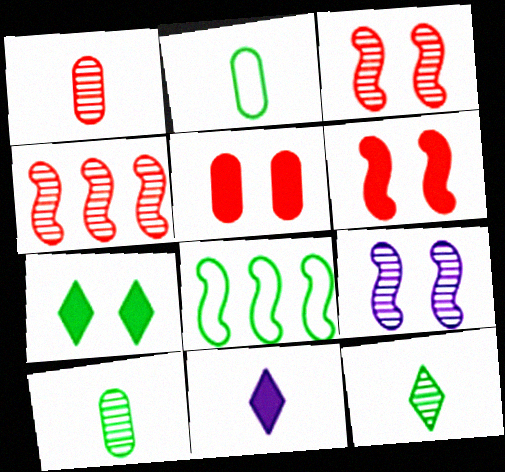[[7, 8, 10]]